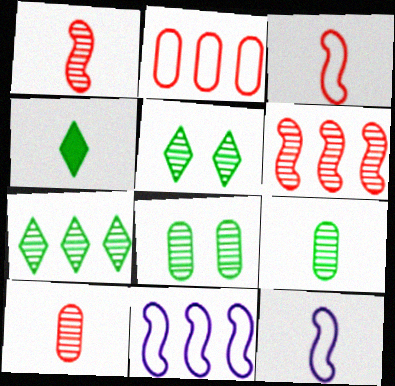[[4, 10, 12]]